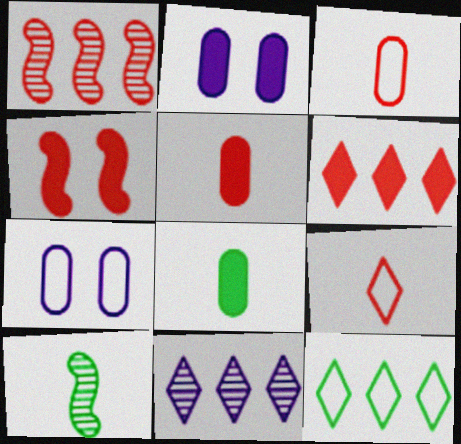[[4, 5, 6], 
[6, 7, 10], 
[6, 11, 12]]